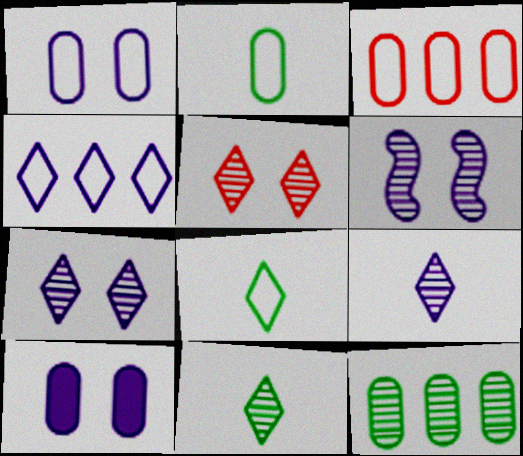[[1, 2, 3]]